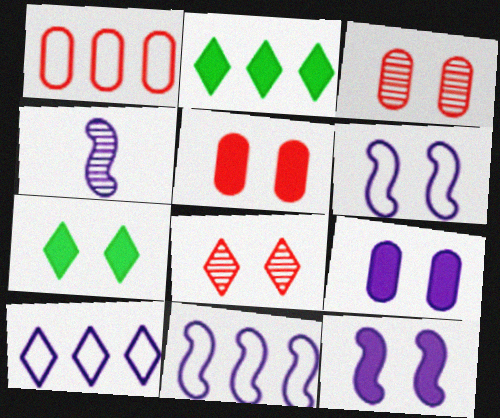[[1, 4, 7], 
[3, 6, 7], 
[4, 9, 10], 
[4, 11, 12], 
[5, 7, 12]]